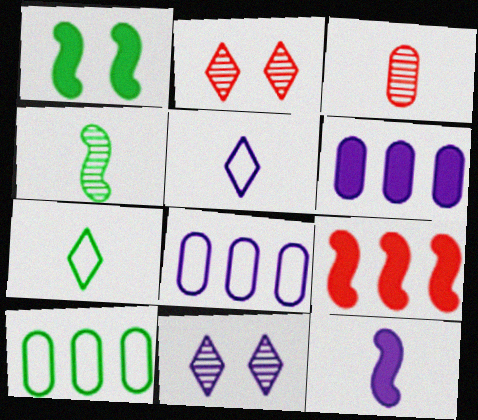[[1, 9, 12], 
[2, 10, 12], 
[3, 7, 12], 
[8, 11, 12]]